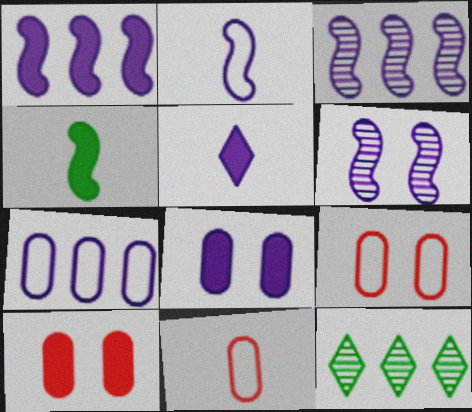[[1, 2, 6], 
[1, 5, 8], 
[2, 10, 12], 
[5, 6, 7]]